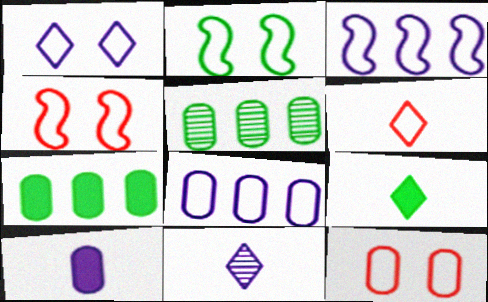[[1, 2, 12], 
[2, 5, 9], 
[2, 6, 8], 
[4, 7, 11], 
[5, 10, 12], 
[6, 9, 11]]